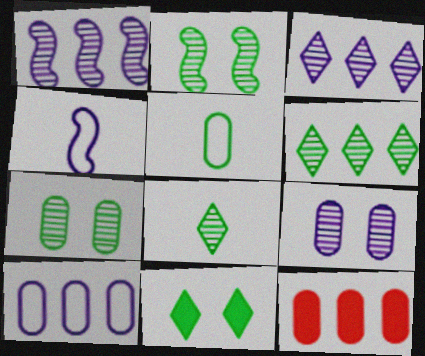[[5, 9, 12]]